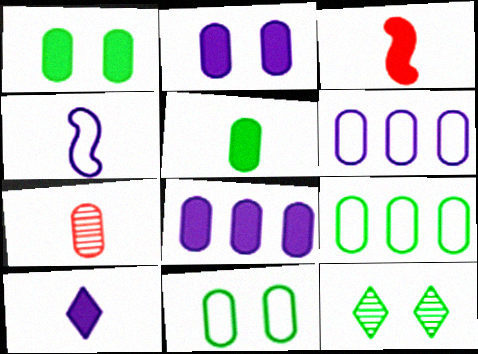[[1, 6, 7], 
[2, 7, 9], 
[3, 5, 10], 
[3, 6, 12], 
[7, 8, 11]]